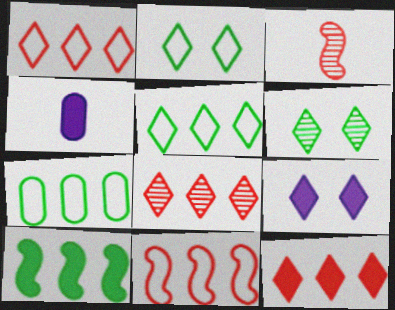[[1, 8, 12], 
[3, 7, 9], 
[4, 6, 11]]